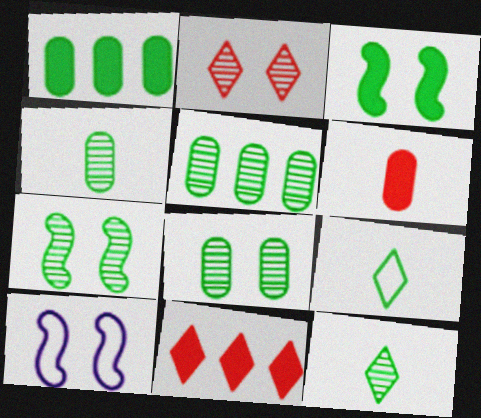[[1, 7, 9], 
[3, 5, 9], 
[4, 5, 8], 
[4, 10, 11], 
[5, 7, 12]]